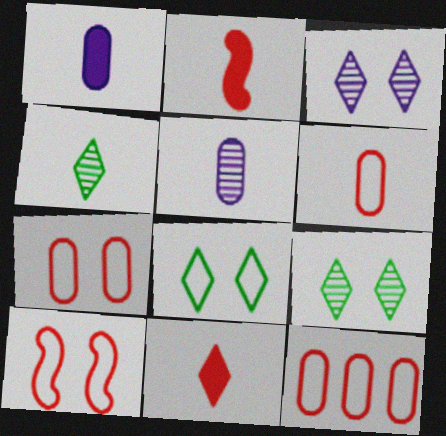[[6, 7, 12]]